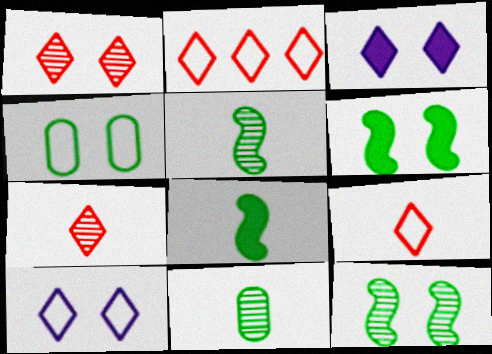[]